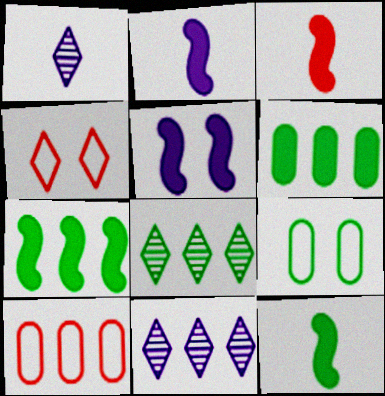[[2, 3, 12], 
[3, 5, 7], 
[3, 9, 11], 
[7, 10, 11], 
[8, 9, 12]]